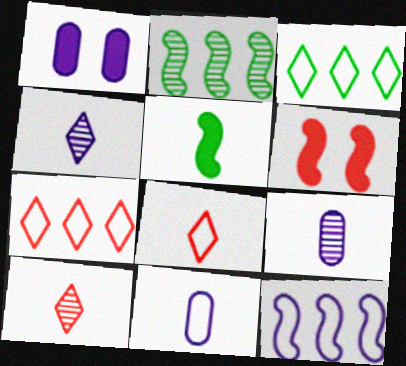[[1, 2, 8], 
[1, 4, 12], 
[3, 6, 9], 
[5, 8, 9], 
[5, 10, 11]]